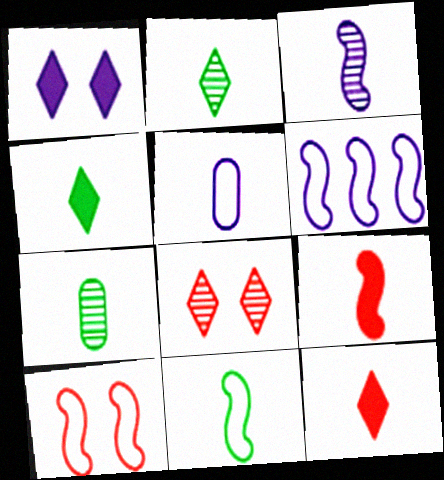[[2, 5, 9], 
[3, 9, 11], 
[4, 7, 11], 
[6, 10, 11]]